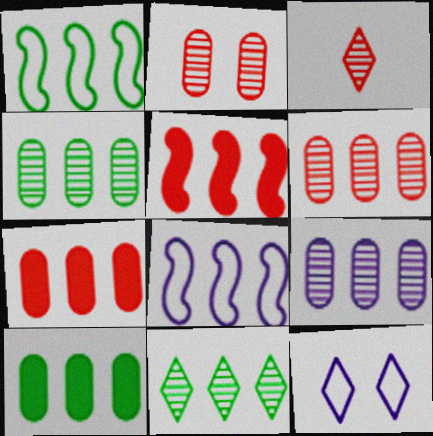[[1, 10, 11], 
[4, 6, 9], 
[7, 8, 11]]